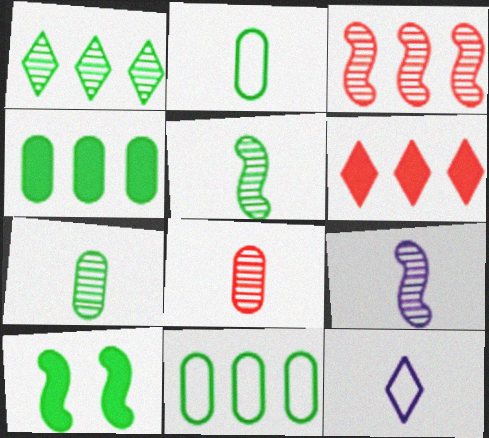[[1, 2, 10]]